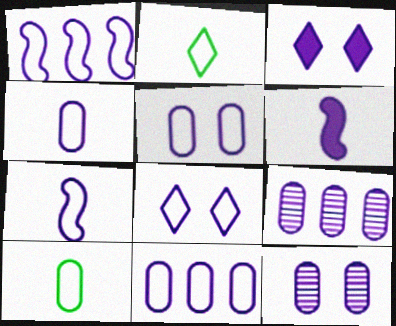[[1, 4, 8], 
[3, 7, 9], 
[4, 5, 11], 
[6, 8, 9], 
[7, 8, 11]]